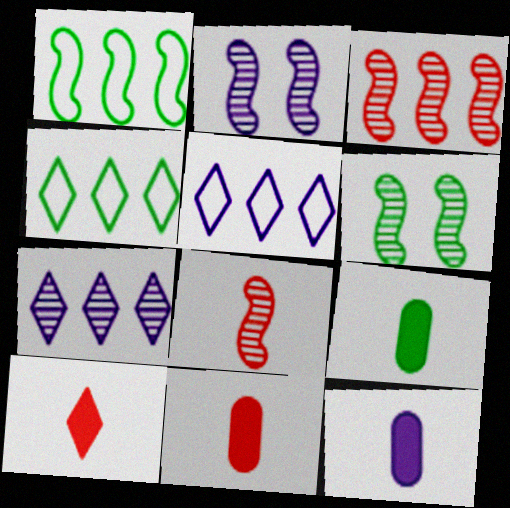[[2, 4, 11], 
[2, 5, 12], 
[4, 6, 9], 
[5, 6, 11], 
[9, 11, 12]]